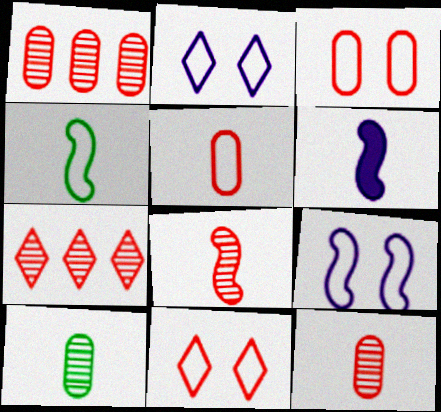[[4, 6, 8]]